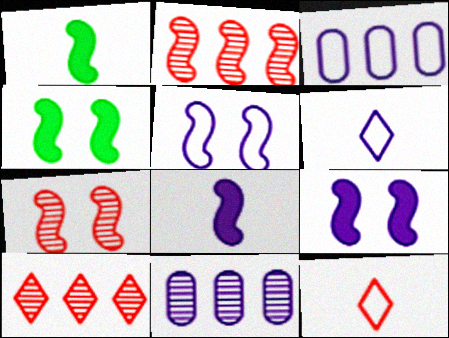[[1, 2, 5], 
[3, 5, 6], 
[4, 5, 7], 
[4, 11, 12], 
[6, 9, 11]]